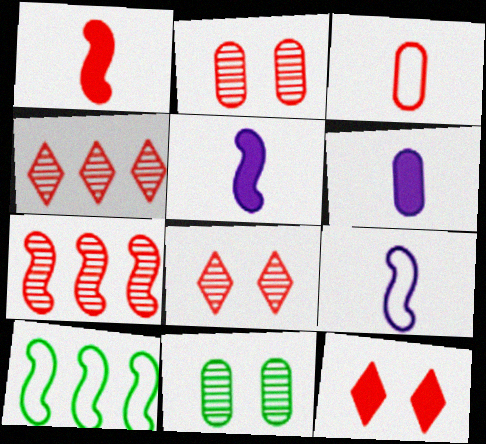[[3, 7, 12], 
[6, 8, 10]]